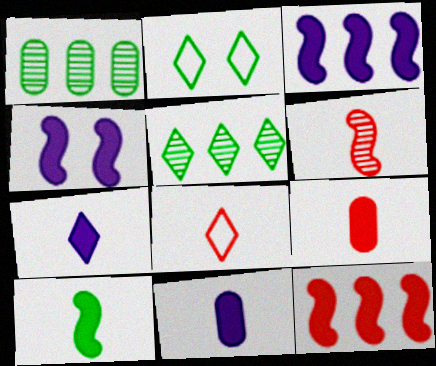[[1, 2, 10], 
[1, 4, 8], 
[4, 10, 12], 
[6, 8, 9], 
[7, 9, 10]]